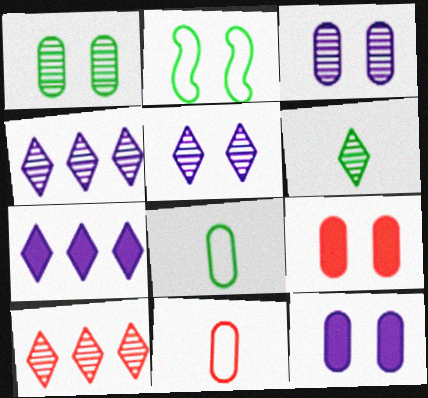[[2, 5, 9], 
[5, 6, 10]]